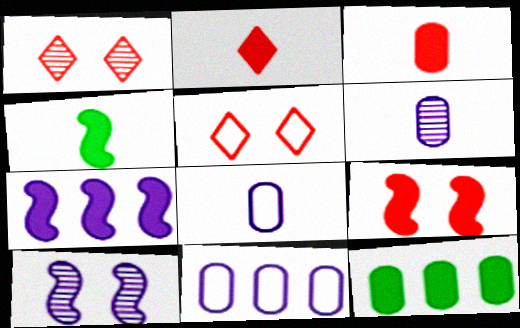[[1, 4, 11], 
[4, 7, 9]]